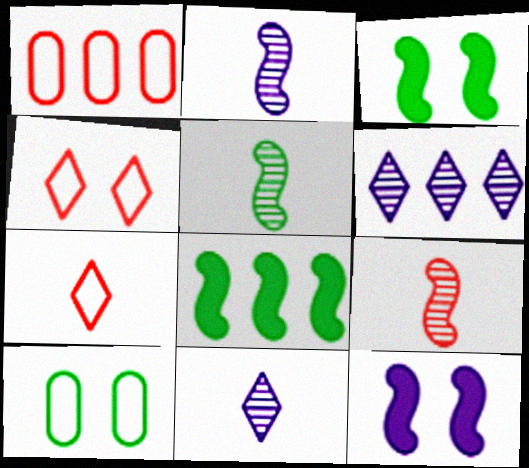[[1, 3, 11], 
[1, 6, 8], 
[2, 5, 9]]